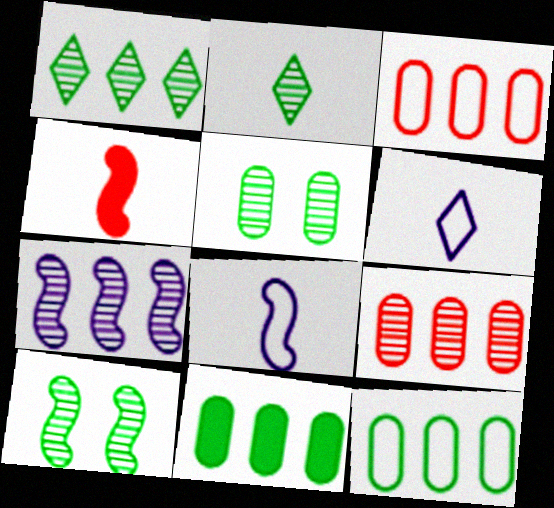[[1, 7, 9]]